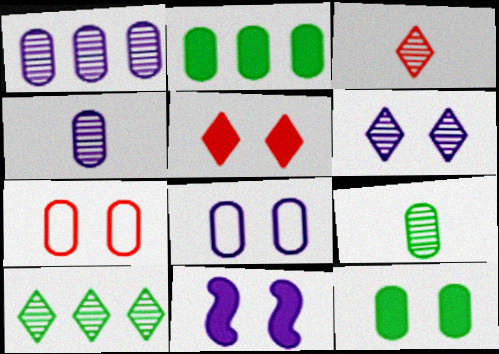[[2, 4, 7], 
[3, 6, 10], 
[5, 11, 12], 
[6, 8, 11]]